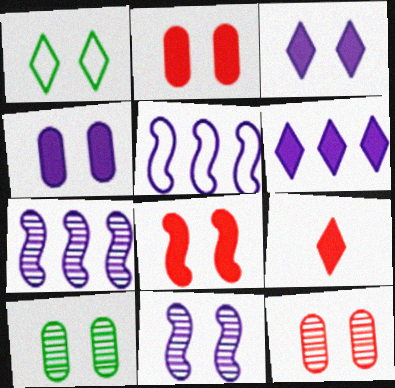[[1, 2, 11], 
[5, 9, 10]]